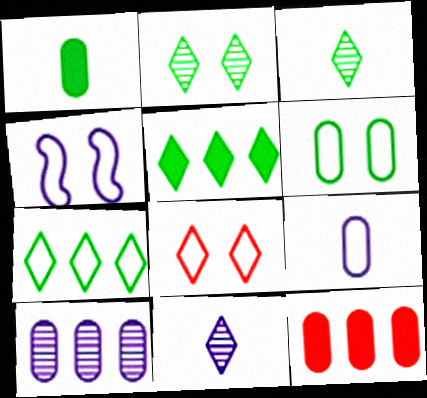[[3, 4, 12], 
[4, 6, 8], 
[5, 8, 11]]